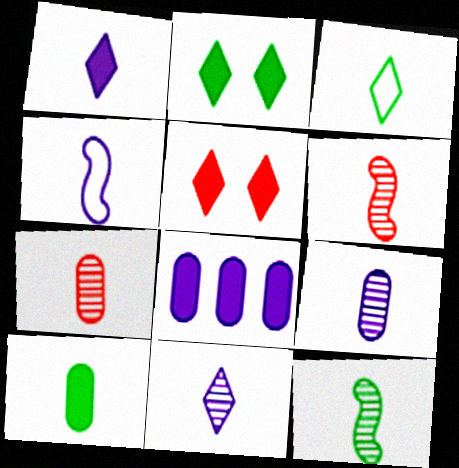[[1, 4, 9], 
[3, 10, 12], 
[7, 11, 12]]